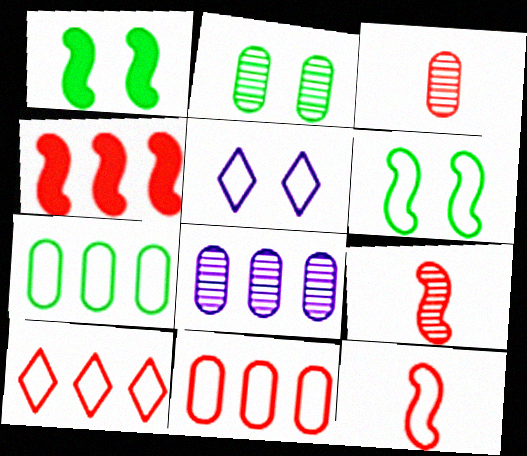[[2, 3, 8], 
[5, 7, 12]]